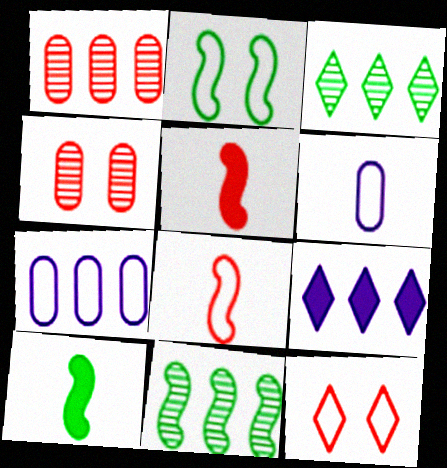[[1, 5, 12], 
[2, 10, 11]]